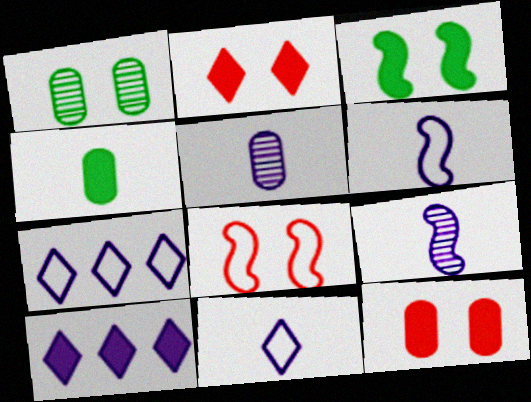[]